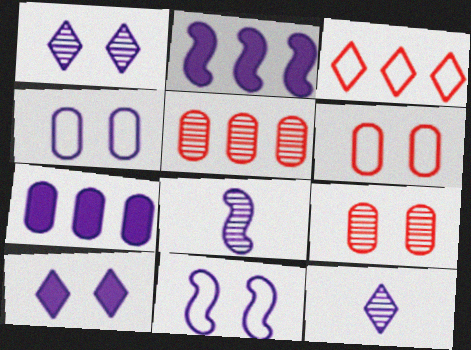[[2, 4, 12], 
[2, 8, 11], 
[7, 11, 12]]